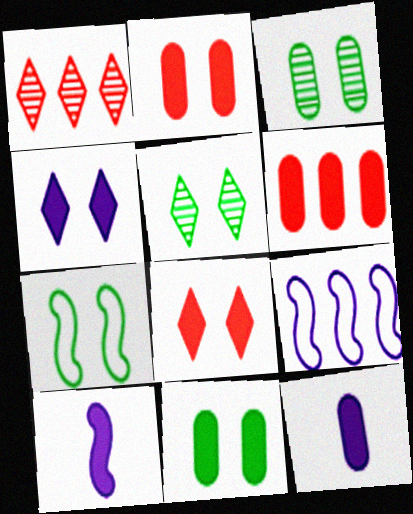[[1, 7, 12], 
[5, 7, 11], 
[6, 11, 12]]